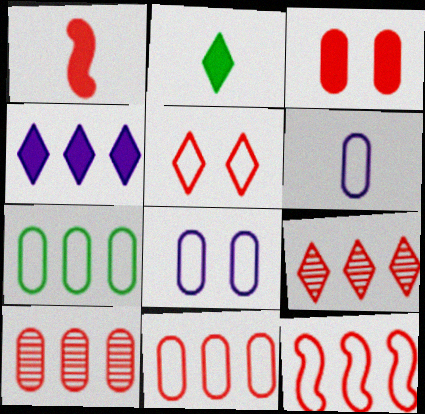[[1, 5, 10]]